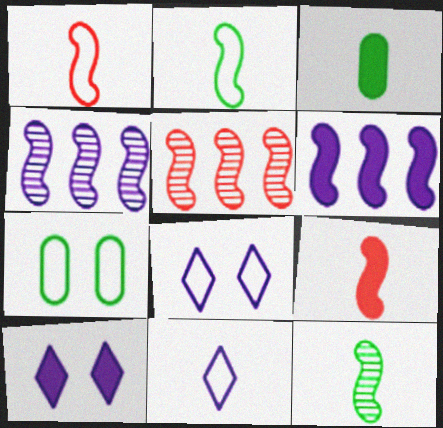[[3, 5, 8]]